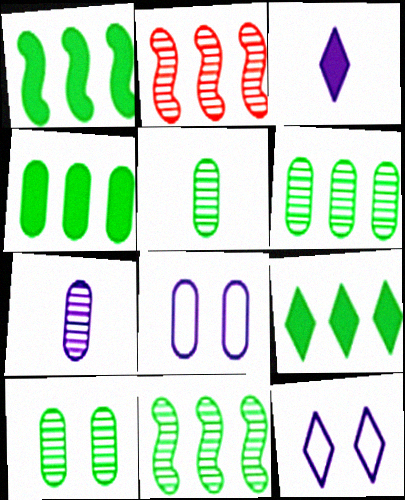[[1, 4, 9], 
[5, 6, 10]]